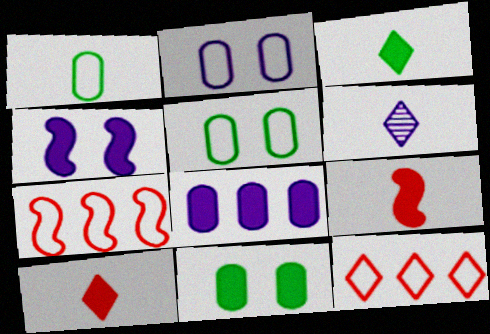[[1, 6, 9], 
[6, 7, 11]]